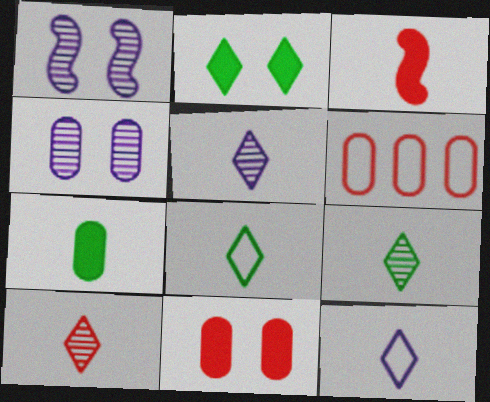[[4, 6, 7], 
[5, 9, 10]]